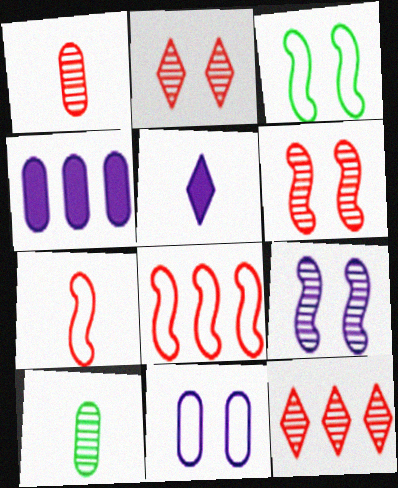[[1, 6, 12], 
[5, 7, 10], 
[9, 10, 12]]